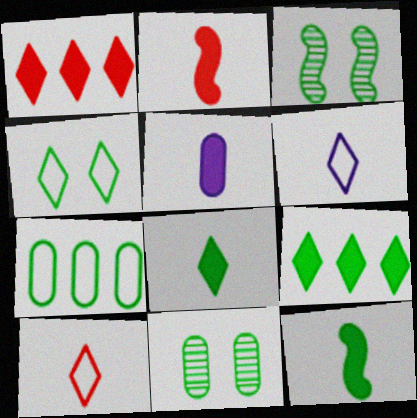[[2, 5, 8], 
[3, 7, 8]]